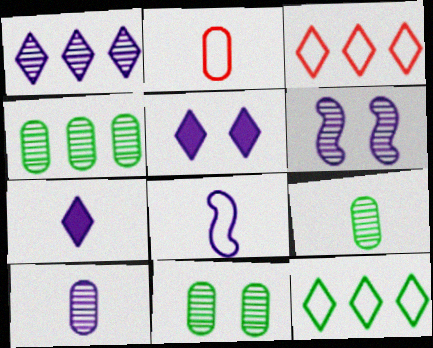[[1, 6, 10], 
[4, 9, 11], 
[7, 8, 10]]